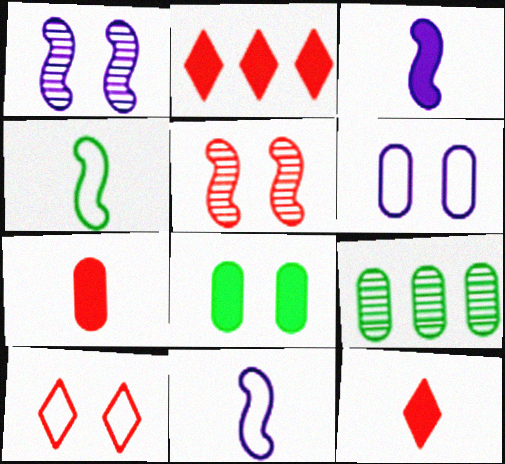[[1, 8, 10], 
[2, 3, 8], 
[3, 9, 10], 
[6, 7, 9]]